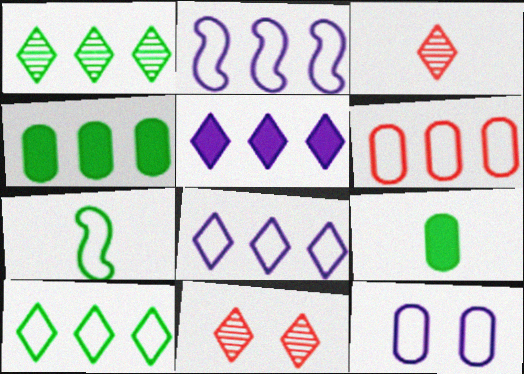[[2, 6, 10], 
[2, 9, 11]]